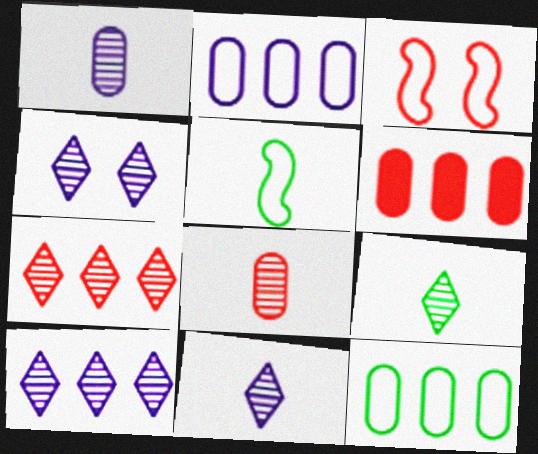[[4, 5, 6], 
[4, 7, 9], 
[4, 10, 11]]